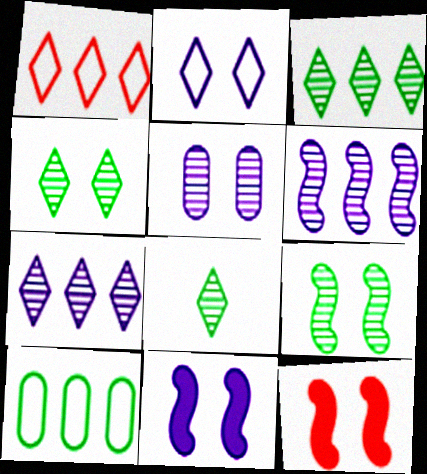[[2, 5, 11], 
[3, 4, 8]]